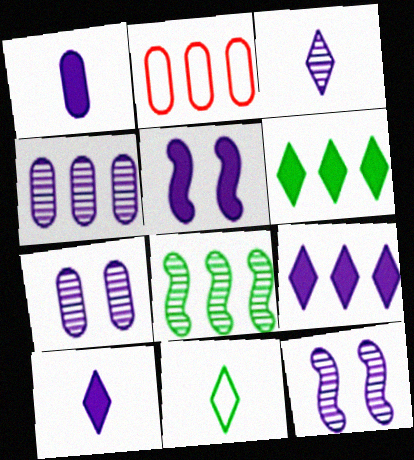[[1, 5, 9], 
[2, 8, 9], 
[3, 4, 12]]